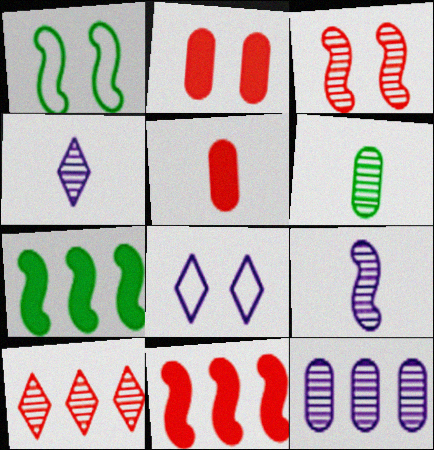[[1, 9, 11], 
[6, 8, 11]]